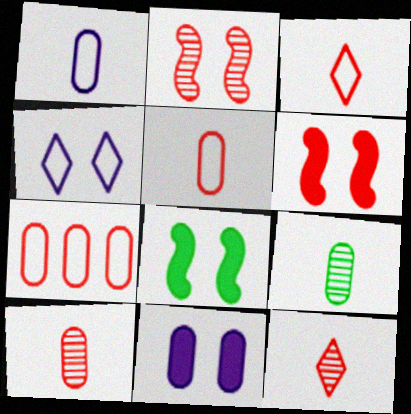[[6, 7, 12], 
[7, 9, 11]]